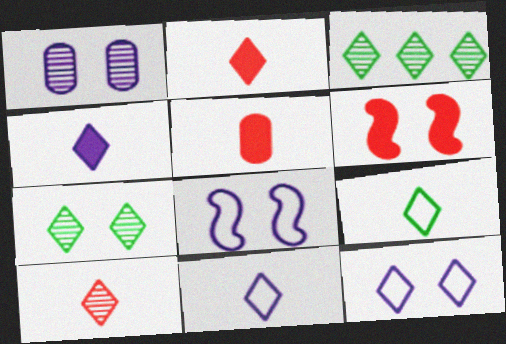[[2, 3, 12], 
[3, 5, 8], 
[4, 9, 10]]